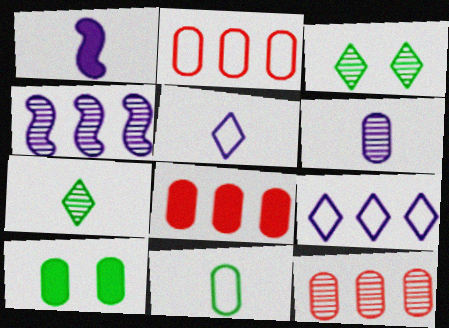[[1, 2, 3], 
[1, 5, 6], 
[2, 6, 10], 
[2, 8, 12]]